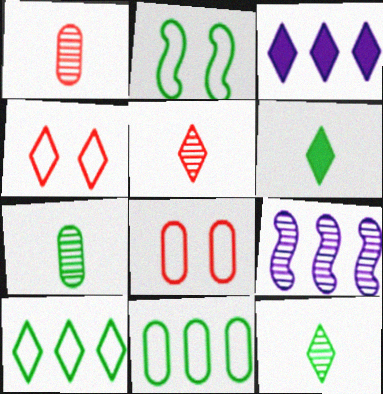[[1, 2, 3], 
[3, 4, 12], 
[6, 8, 9]]